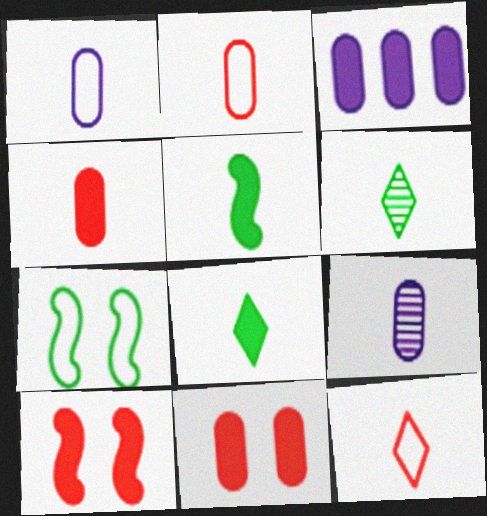[[3, 8, 10], 
[5, 9, 12]]